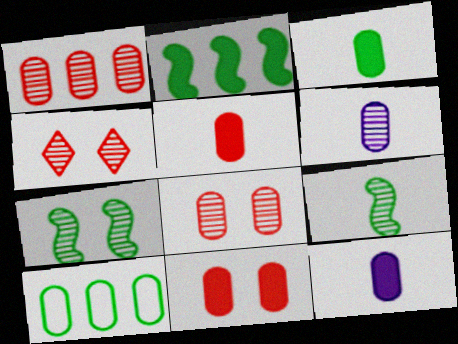[[3, 5, 12], 
[6, 10, 11], 
[8, 10, 12]]